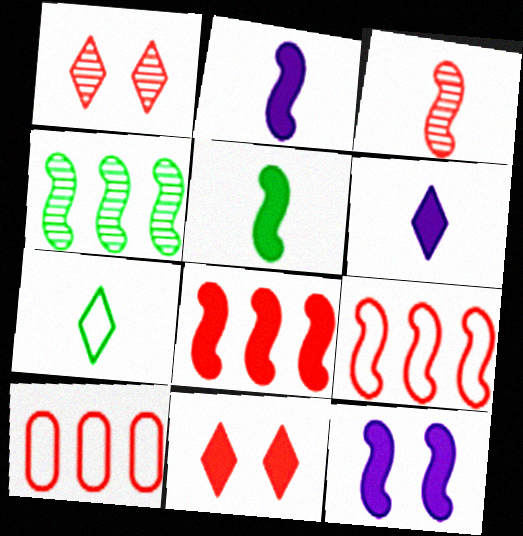[[3, 10, 11], 
[5, 8, 12]]